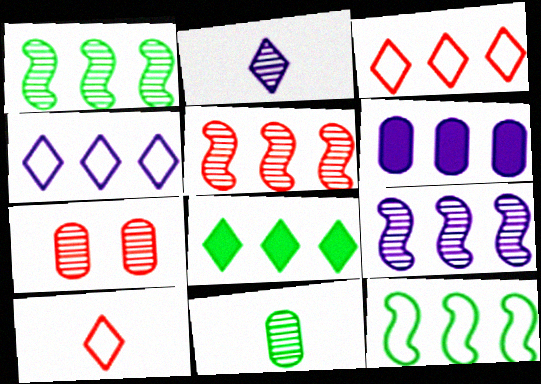[[1, 2, 7], 
[1, 3, 6], 
[1, 5, 9], 
[4, 6, 9]]